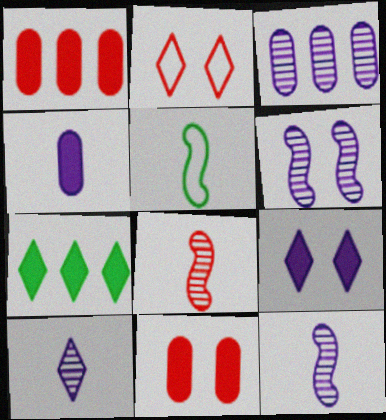[[1, 2, 8], 
[2, 7, 10], 
[3, 6, 10]]